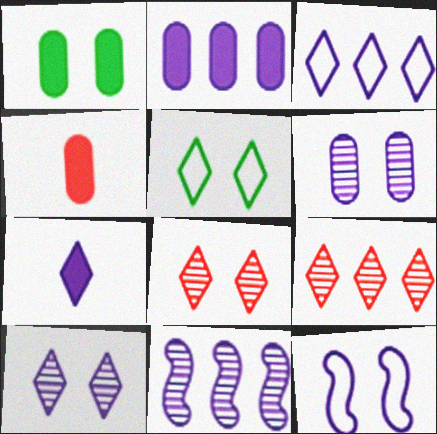[[1, 2, 4], 
[1, 8, 12], 
[2, 3, 11], 
[3, 7, 10], 
[4, 5, 11], 
[5, 7, 9]]